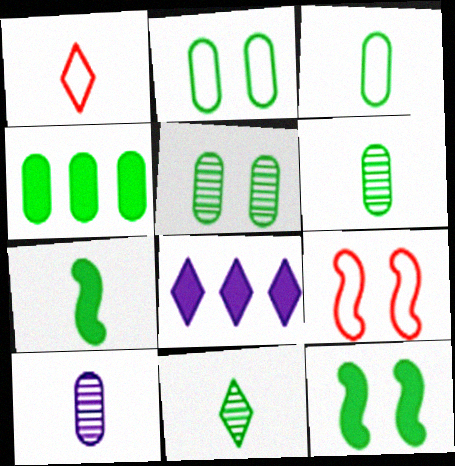[[1, 7, 10], 
[2, 4, 6], 
[3, 4, 5], 
[3, 7, 11], 
[6, 8, 9]]